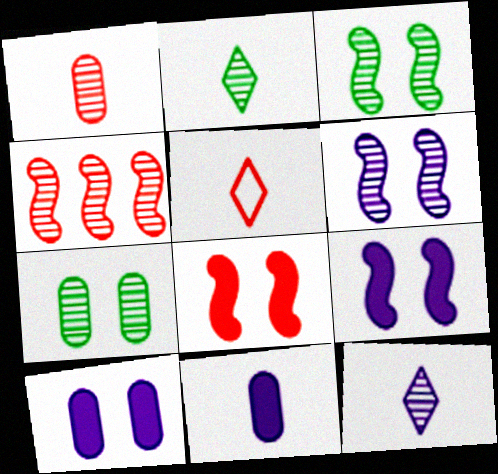[[4, 7, 12]]